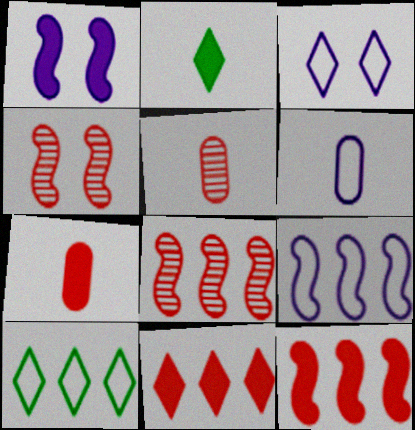[[1, 5, 10], 
[3, 6, 9]]